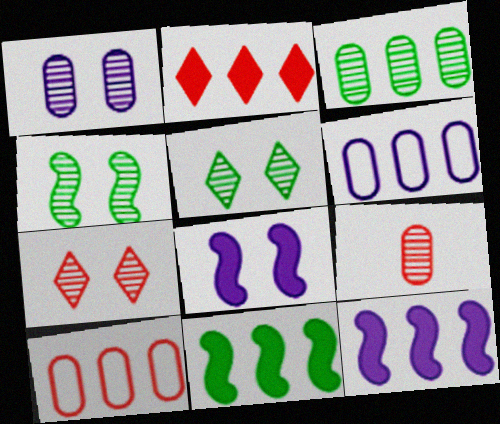[[1, 3, 9], 
[1, 4, 7]]